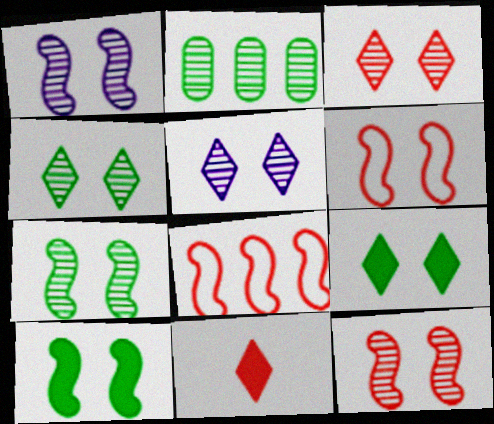[[1, 6, 10], 
[1, 7, 12], 
[3, 4, 5]]